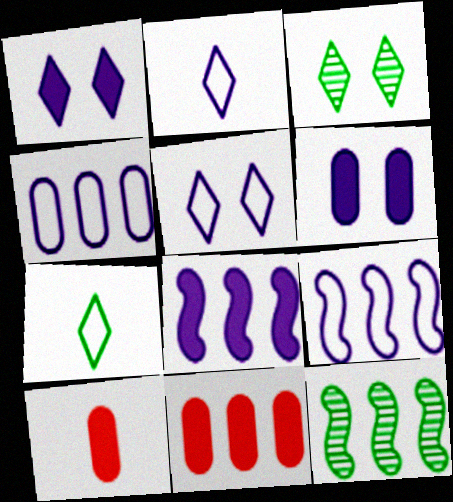[[3, 9, 10], 
[5, 10, 12]]